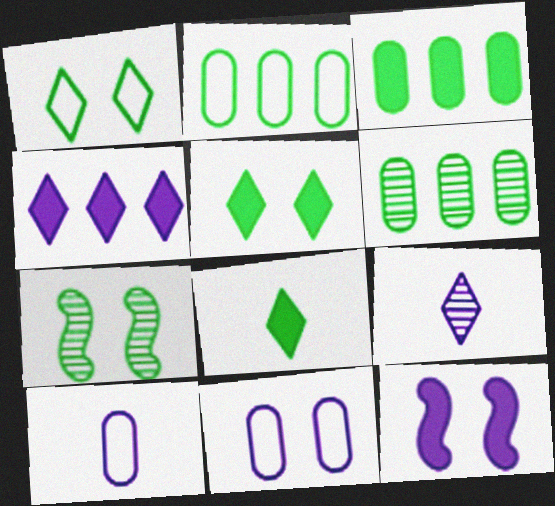[[2, 3, 6], 
[2, 7, 8]]